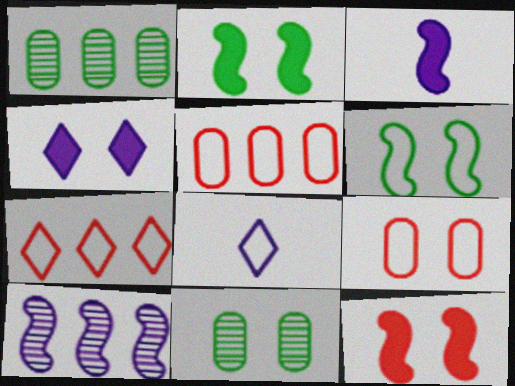[[1, 8, 12], 
[3, 7, 11], 
[5, 6, 8]]